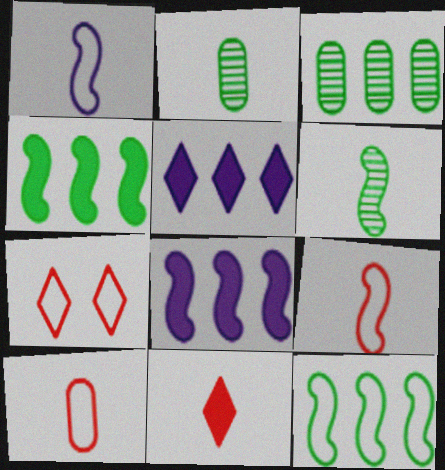[[1, 2, 11], 
[2, 7, 8]]